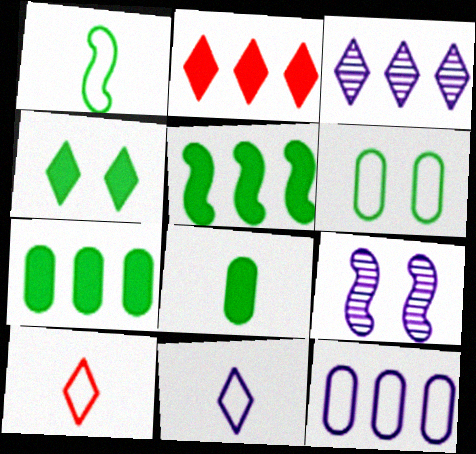[[3, 4, 10], 
[4, 5, 8], 
[7, 9, 10]]